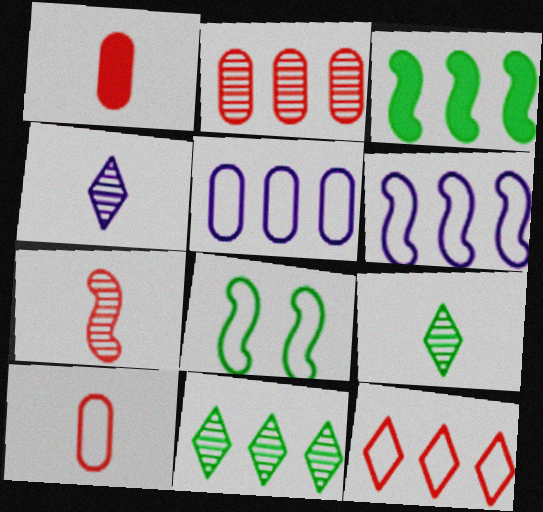[]